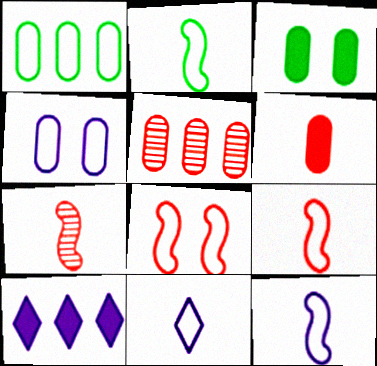[[1, 8, 11], 
[2, 9, 12]]